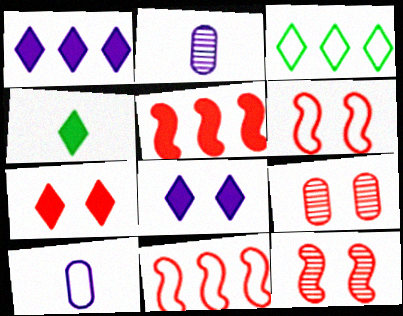[[1, 4, 7], 
[3, 6, 10], 
[6, 7, 9]]